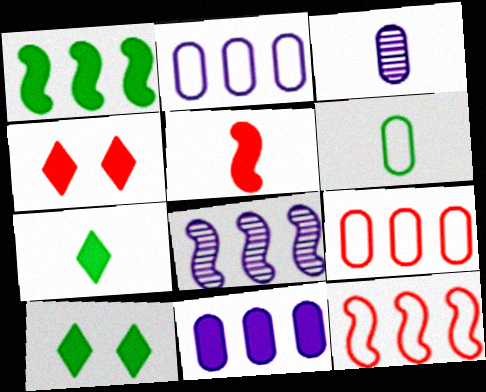[[1, 8, 12], 
[3, 10, 12], 
[4, 6, 8], 
[5, 10, 11]]